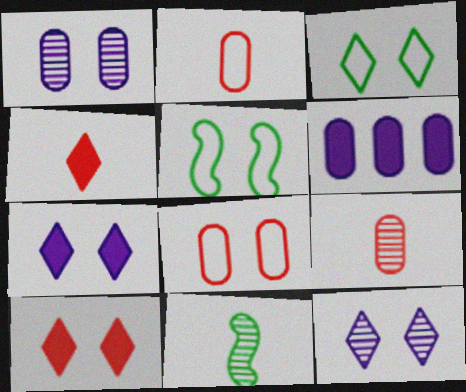[[1, 5, 10], 
[3, 10, 12]]